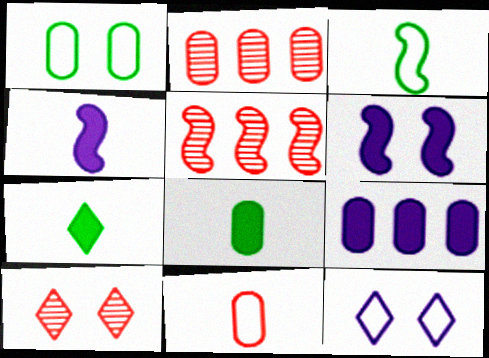[[1, 6, 10], 
[3, 5, 6], 
[3, 9, 10], 
[5, 8, 12]]